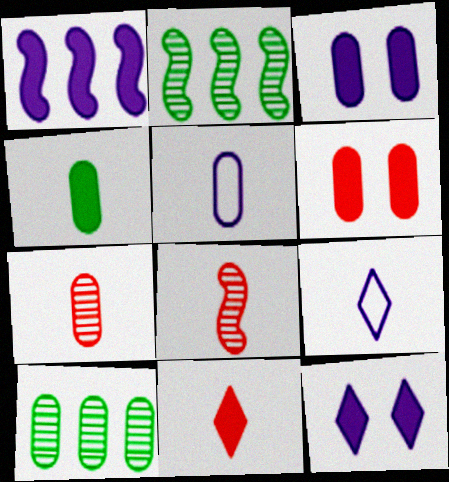[[2, 6, 9], 
[4, 5, 7], 
[4, 8, 9], 
[5, 6, 10]]